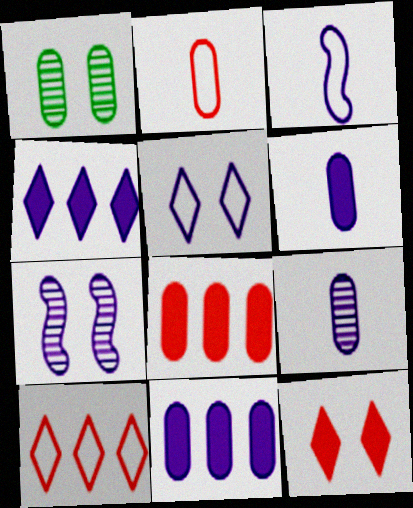[[1, 2, 11]]